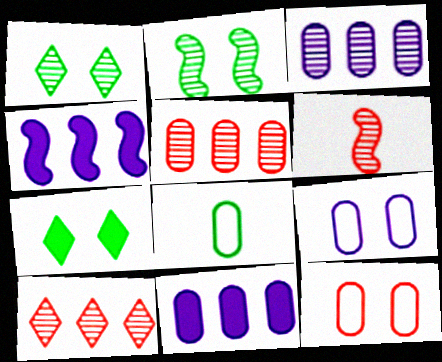[[1, 3, 6]]